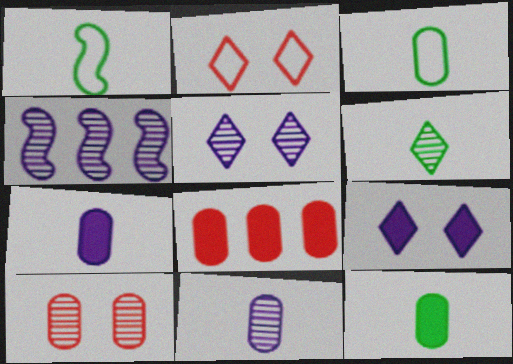[[1, 5, 8], 
[1, 6, 12], 
[2, 4, 12], 
[4, 5, 11], 
[4, 6, 10]]